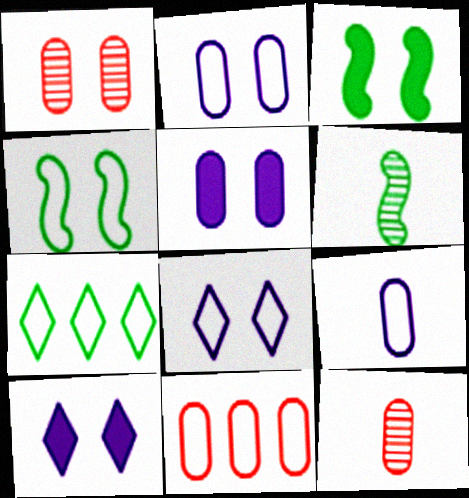[[1, 3, 8], 
[1, 4, 10], 
[6, 10, 11]]